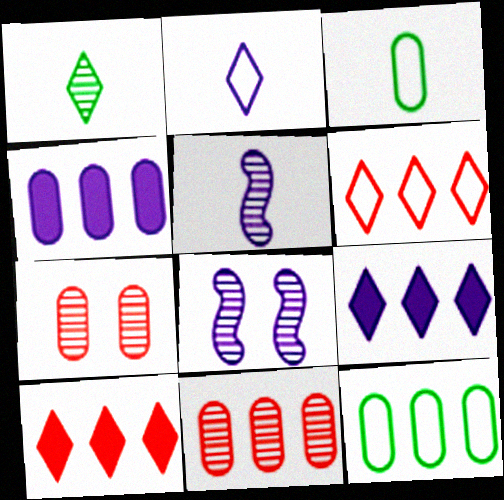[[1, 8, 11], 
[2, 4, 8], 
[3, 4, 7], 
[3, 8, 10], 
[4, 11, 12]]